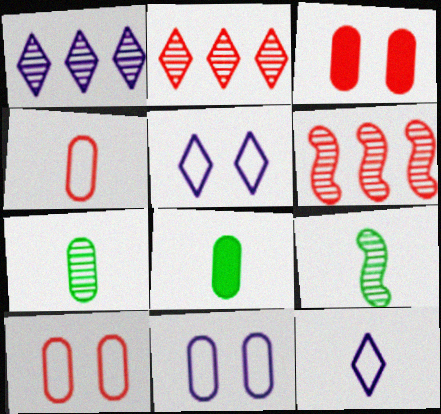[[5, 6, 8]]